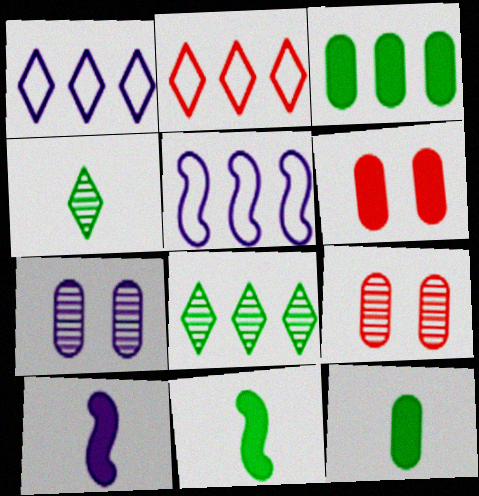[[1, 7, 10], 
[1, 9, 11], 
[2, 7, 11], 
[4, 5, 6]]